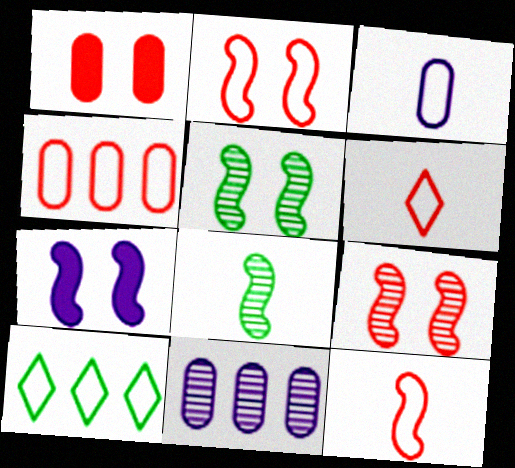[[2, 3, 10], 
[2, 4, 6], 
[2, 5, 7]]